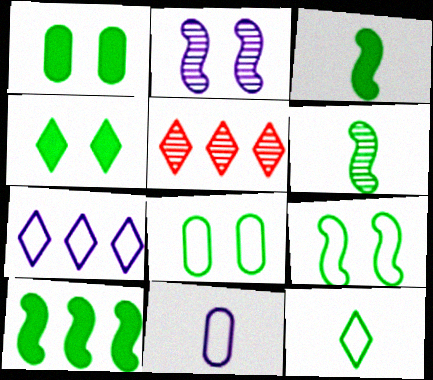[[6, 9, 10]]